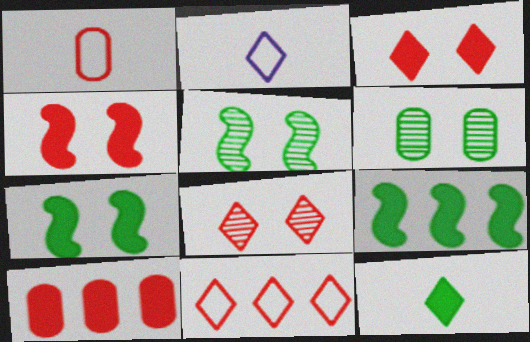[[2, 5, 10]]